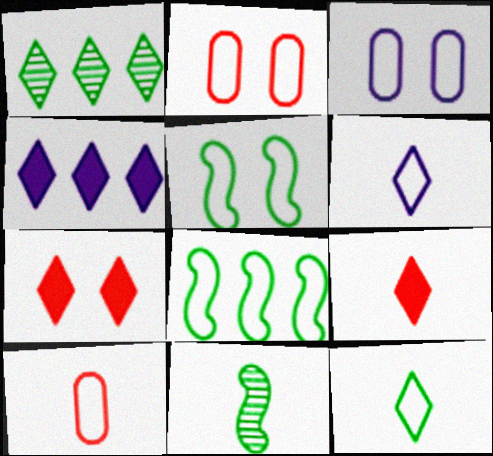[[1, 6, 7], 
[2, 4, 11], 
[2, 6, 8]]